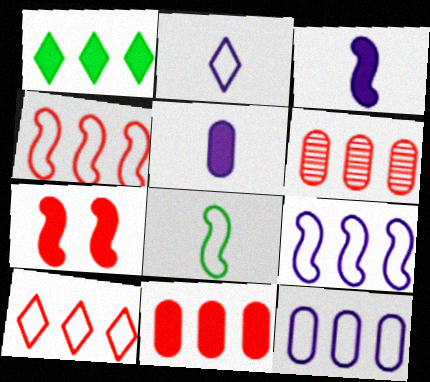[[1, 5, 7], 
[1, 6, 9]]